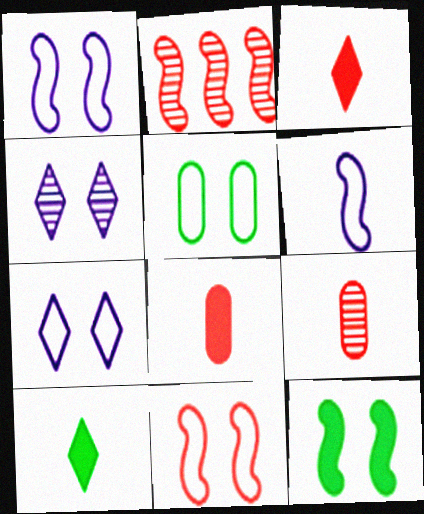[[2, 6, 12], 
[5, 7, 11], 
[6, 9, 10]]